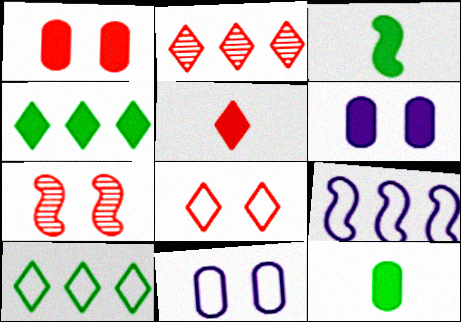[[1, 7, 8], 
[2, 3, 11], 
[2, 5, 8], 
[3, 7, 9]]